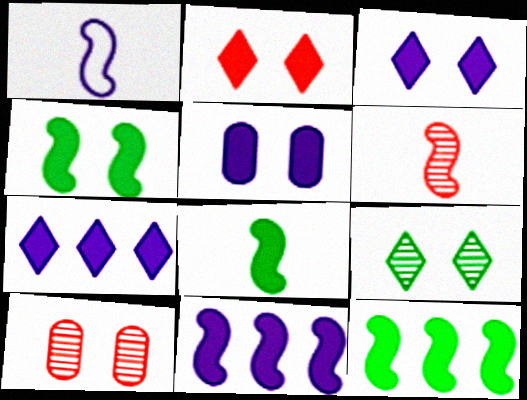[[1, 6, 8], 
[2, 4, 5], 
[4, 8, 12]]